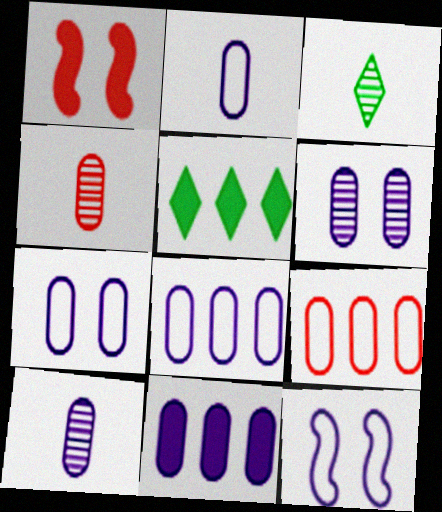[[1, 3, 8], 
[2, 6, 11], 
[2, 7, 8], 
[4, 5, 12], 
[7, 10, 11]]